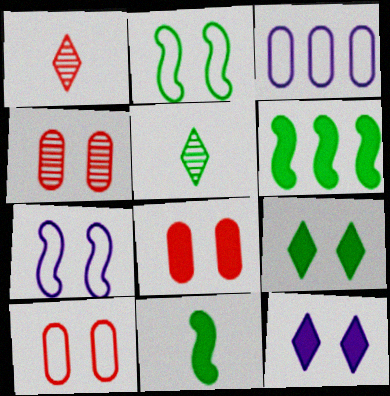[[2, 4, 12], 
[4, 7, 9], 
[4, 8, 10]]